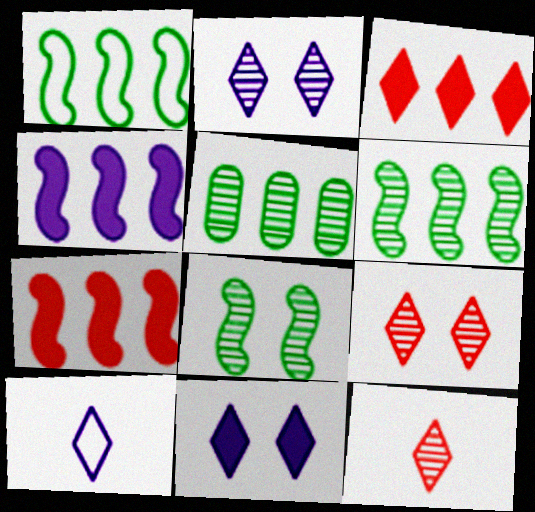[]